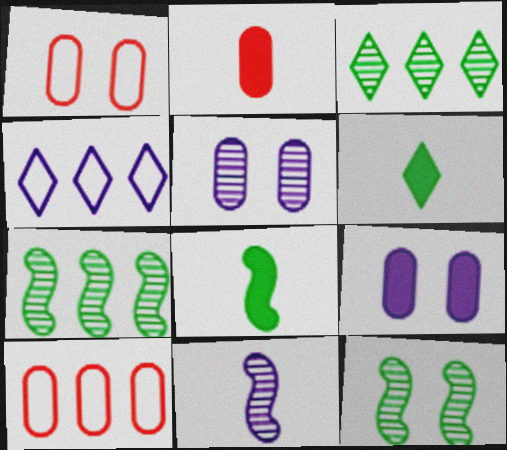[[2, 4, 12], 
[4, 9, 11]]